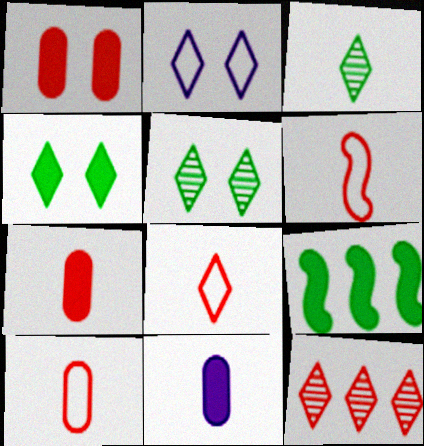[[1, 6, 12], 
[3, 6, 11], 
[6, 8, 10]]